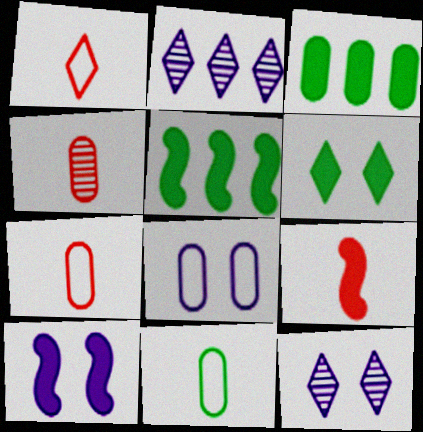[[1, 2, 6], 
[1, 4, 9], 
[3, 4, 8], 
[5, 7, 12], 
[5, 9, 10], 
[8, 10, 12]]